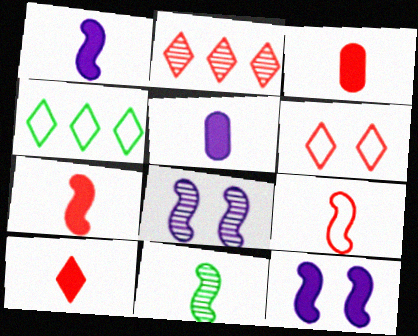[[1, 9, 11], 
[2, 6, 10], 
[3, 4, 8], 
[3, 7, 10]]